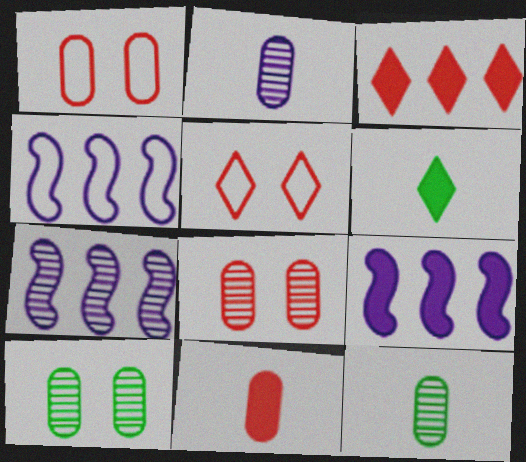[[1, 6, 7], 
[4, 6, 8], 
[4, 7, 9], 
[5, 9, 12]]